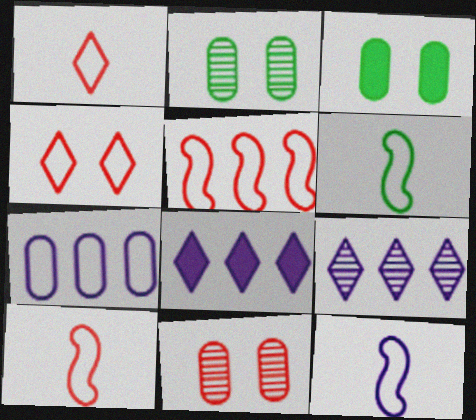[[2, 8, 10], 
[3, 9, 10], 
[4, 6, 7], 
[6, 8, 11], 
[6, 10, 12]]